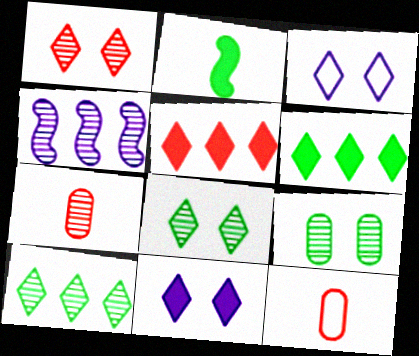[[4, 7, 8]]